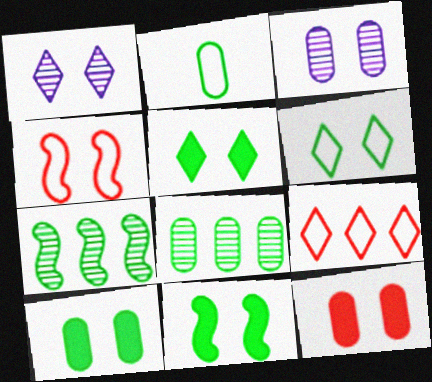[[1, 4, 10], 
[2, 5, 7], 
[2, 8, 10], 
[3, 4, 5], 
[5, 10, 11]]